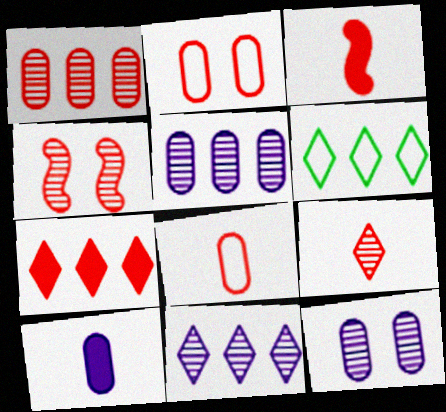[[1, 4, 9], 
[3, 6, 12], 
[3, 8, 9], 
[4, 6, 10], 
[4, 7, 8], 
[6, 7, 11]]